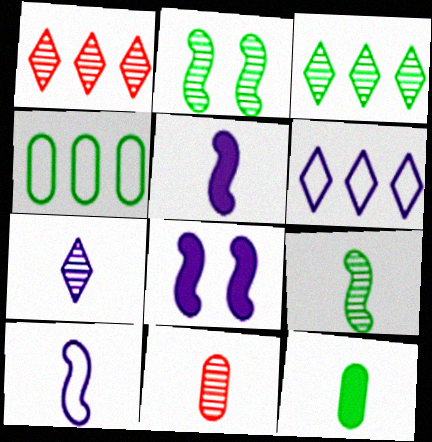[[7, 9, 11]]